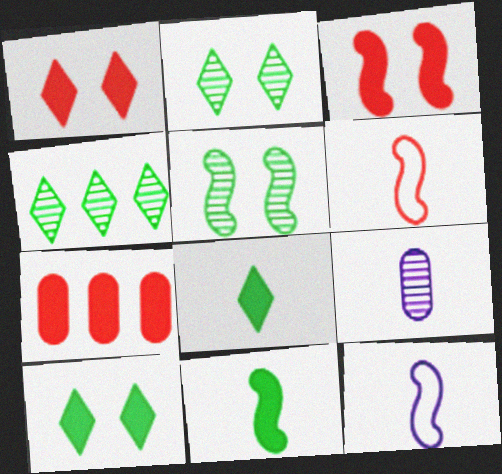[[2, 7, 12], 
[6, 8, 9]]